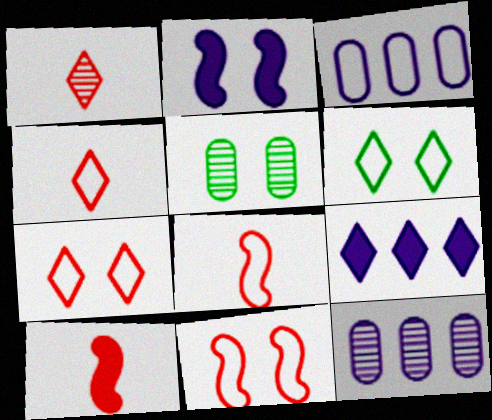[[1, 6, 9], 
[2, 5, 7], 
[3, 6, 8], 
[5, 8, 9], 
[6, 10, 12]]